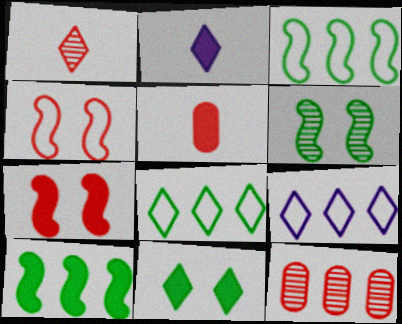[[1, 9, 11], 
[5, 6, 9], 
[9, 10, 12]]